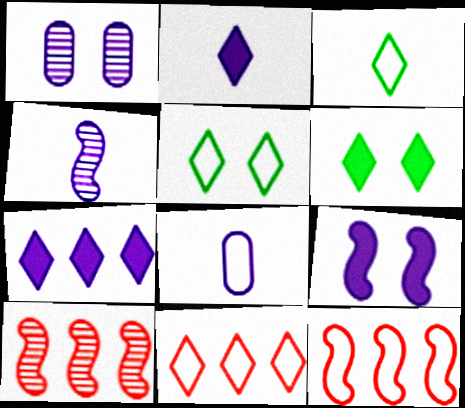[[2, 4, 8], 
[5, 8, 12], 
[6, 8, 10]]